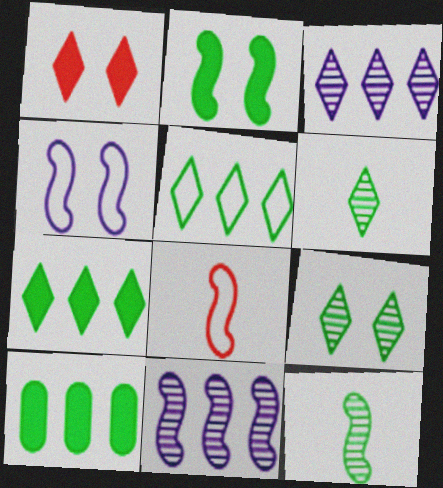[[2, 8, 11]]